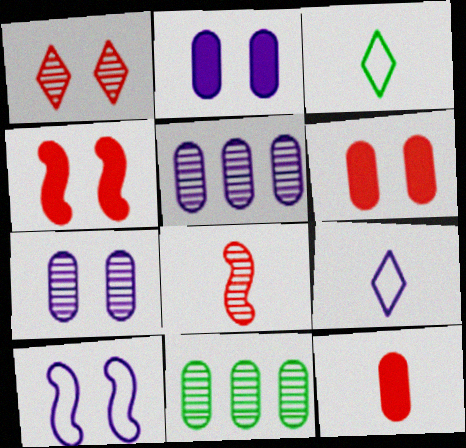[[3, 4, 5], 
[4, 9, 11]]